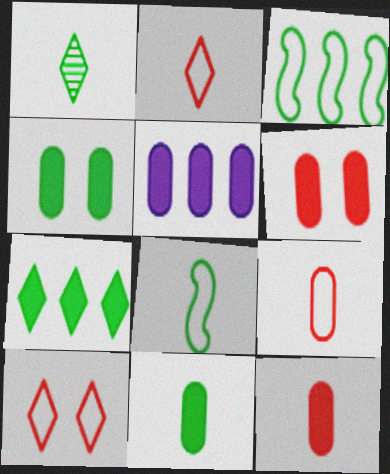[[1, 3, 4], 
[1, 8, 11], 
[4, 5, 12], 
[5, 6, 11]]